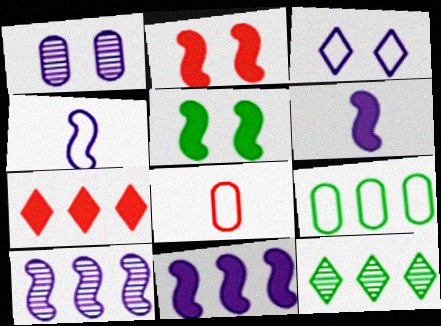[[7, 9, 10]]